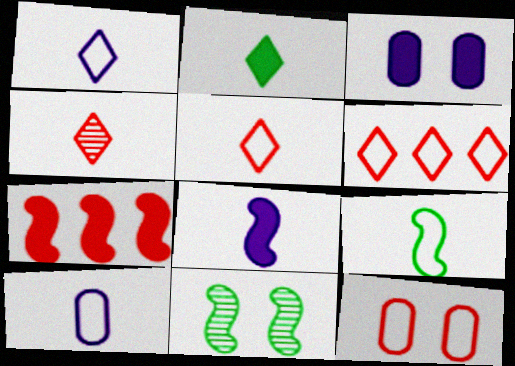[[1, 2, 4], 
[2, 3, 7], 
[4, 7, 12], 
[5, 9, 10]]